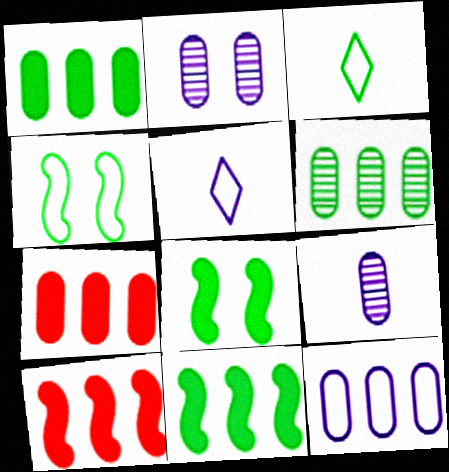[[2, 3, 10], 
[3, 6, 8], 
[6, 7, 12]]